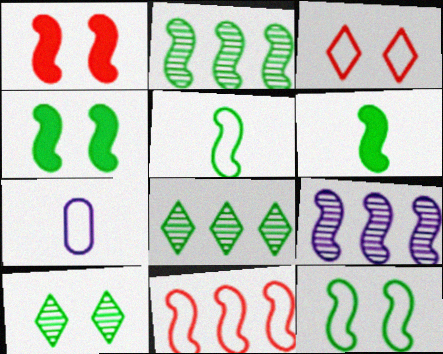[[1, 5, 9], 
[1, 7, 8], 
[2, 4, 5], 
[2, 6, 12]]